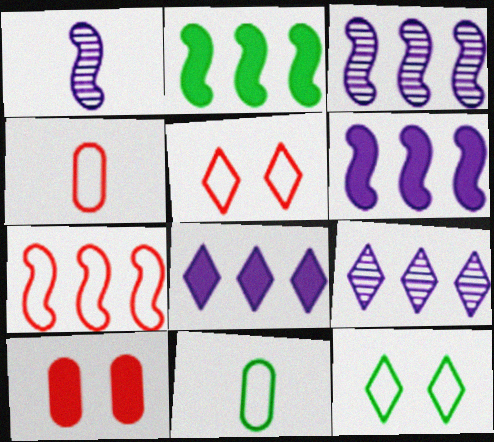[[2, 3, 7], 
[4, 5, 7]]